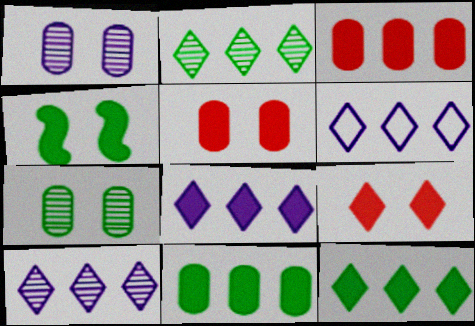[[6, 8, 10]]